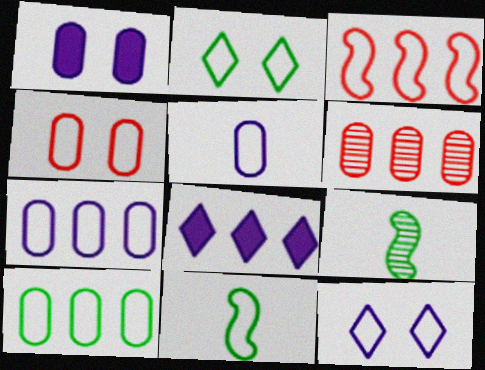[[2, 3, 5], 
[2, 10, 11], 
[4, 5, 10], 
[4, 8, 9]]